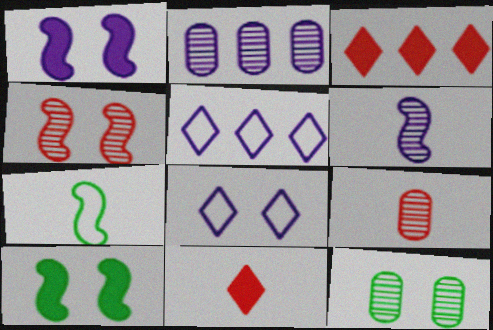[[2, 9, 12], 
[5, 9, 10]]